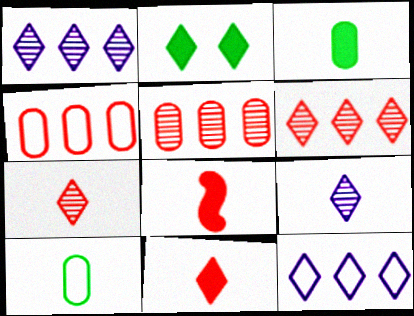[[2, 7, 12], 
[8, 9, 10]]